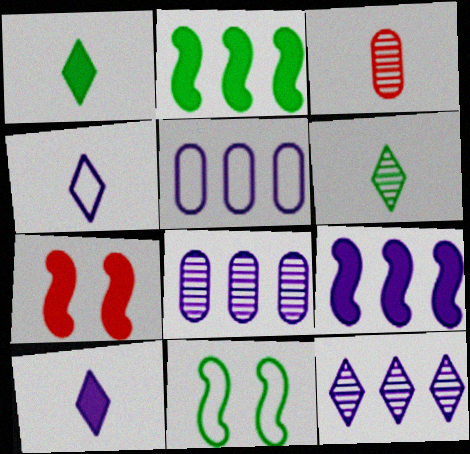[[5, 6, 7], 
[5, 9, 12]]